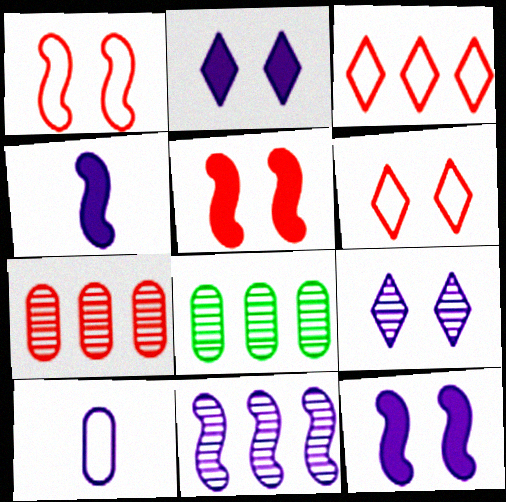[[2, 10, 11], 
[4, 6, 8]]